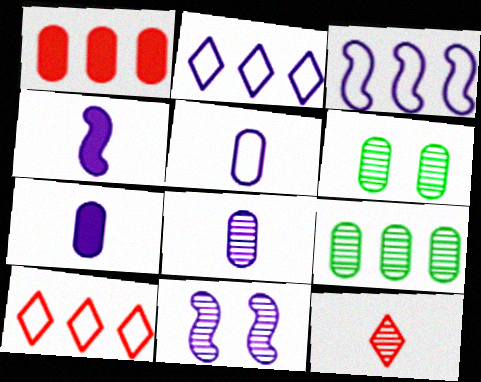[[1, 5, 6], 
[2, 7, 11], 
[3, 4, 11], 
[4, 6, 10], 
[5, 7, 8], 
[9, 11, 12]]